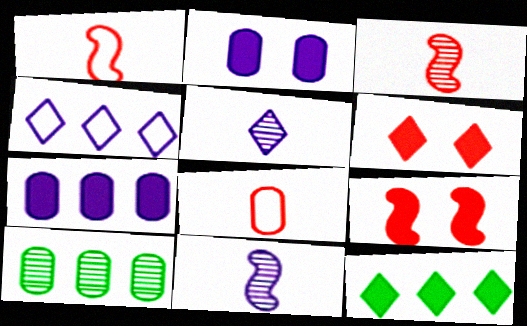[[2, 4, 11], 
[2, 8, 10]]